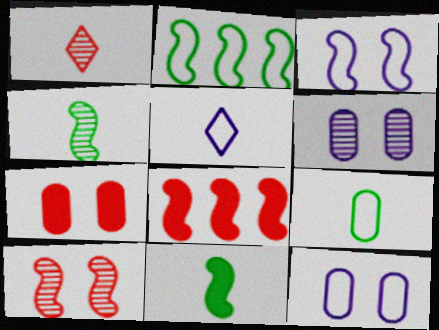[[3, 4, 8]]